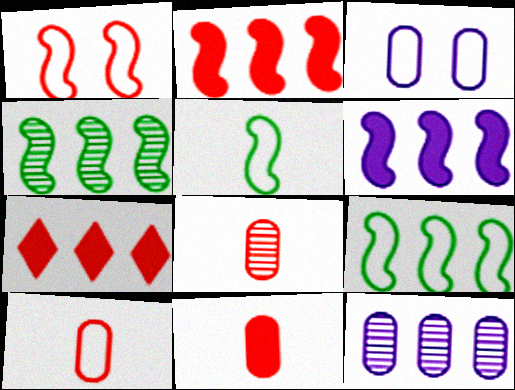[[1, 7, 8], 
[7, 9, 12], 
[8, 10, 11]]